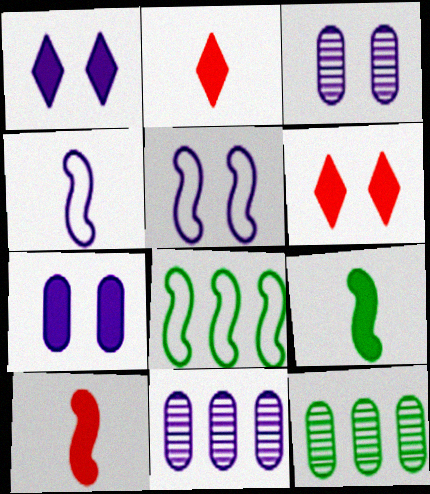[[1, 3, 5], 
[1, 4, 11], 
[2, 3, 8], 
[2, 5, 12], 
[4, 6, 12]]